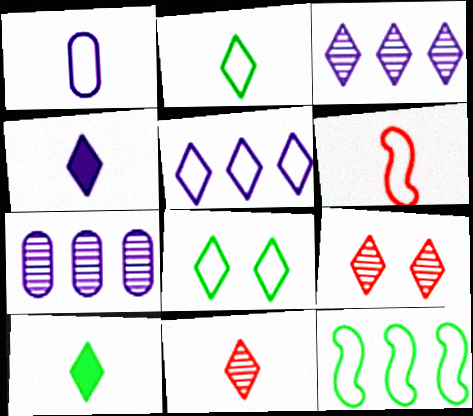[[1, 2, 6], 
[2, 4, 11], 
[5, 9, 10]]